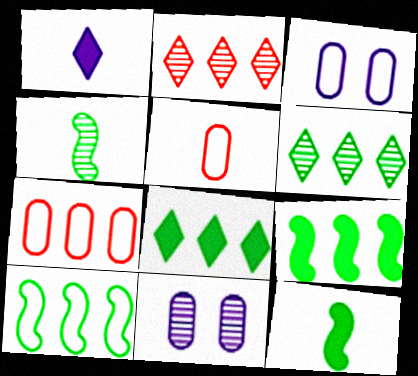[[1, 4, 5], 
[2, 3, 12], 
[2, 4, 11]]